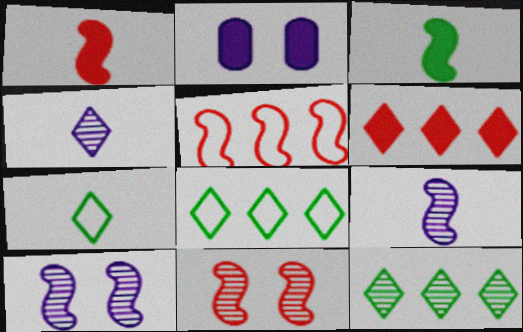[[1, 5, 11], 
[2, 3, 6], 
[3, 5, 10]]